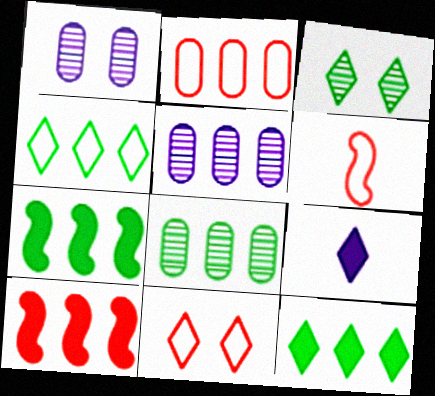[[1, 6, 12], 
[2, 6, 11], 
[4, 5, 10], 
[4, 7, 8]]